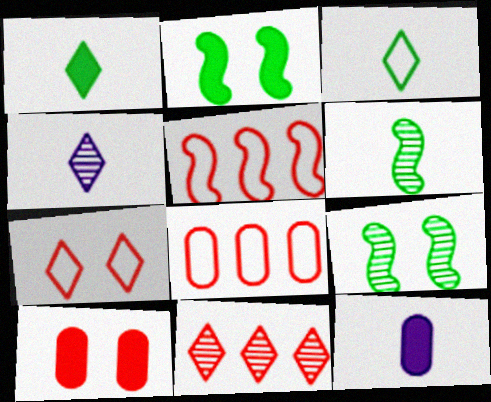[[2, 4, 8]]